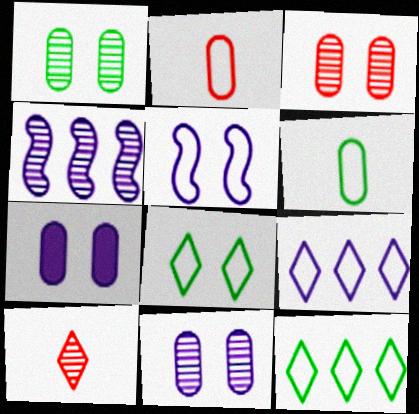[[1, 3, 11], 
[1, 4, 10], 
[2, 5, 12]]